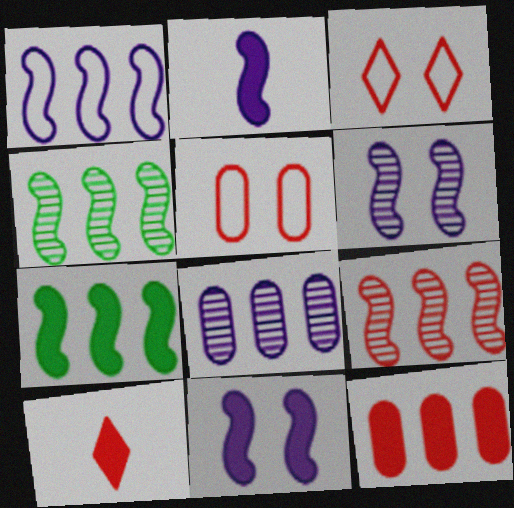[[1, 2, 6], 
[1, 7, 9], 
[5, 9, 10]]